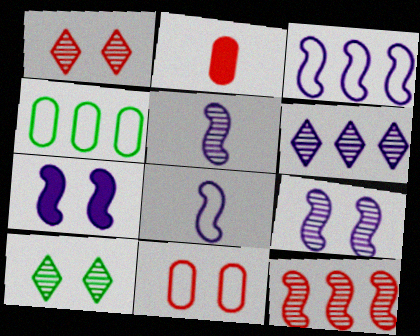[[2, 3, 10], 
[3, 5, 7], 
[7, 10, 11]]